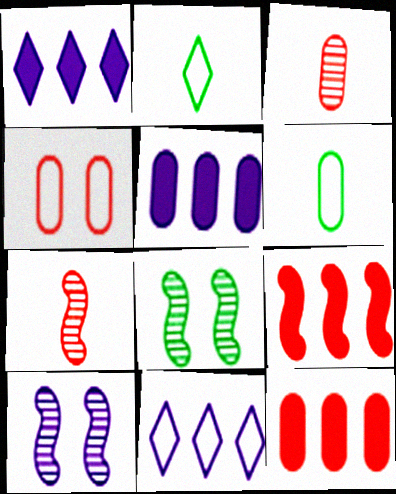[[2, 10, 12], 
[3, 4, 12]]